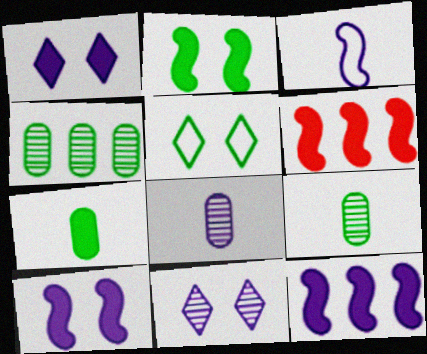[[1, 6, 7], 
[5, 6, 8]]